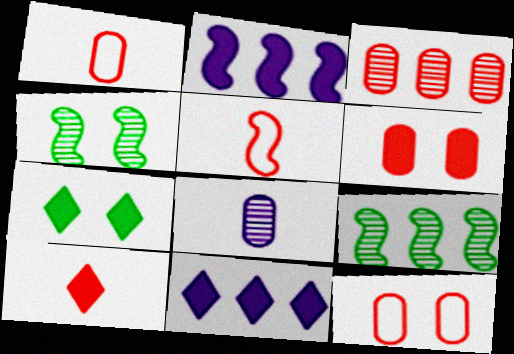[[1, 3, 6], 
[1, 4, 11], 
[2, 4, 5], 
[7, 10, 11]]